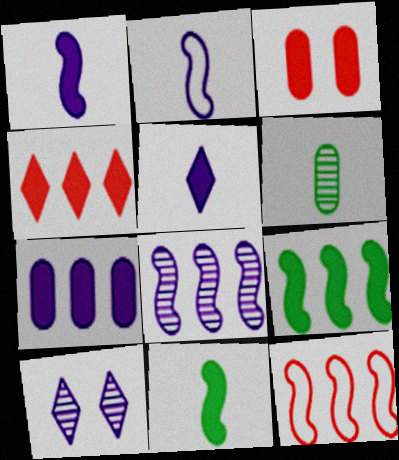[[2, 7, 10], 
[3, 5, 9], 
[4, 7, 9], 
[8, 9, 12]]